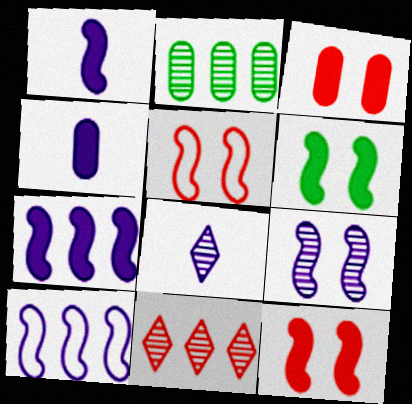[[1, 9, 10], 
[5, 6, 9]]